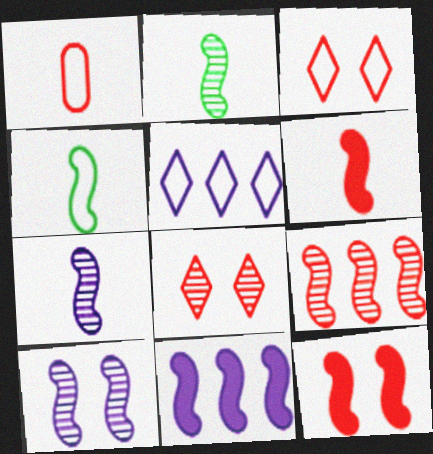[[2, 9, 10], 
[4, 6, 7]]